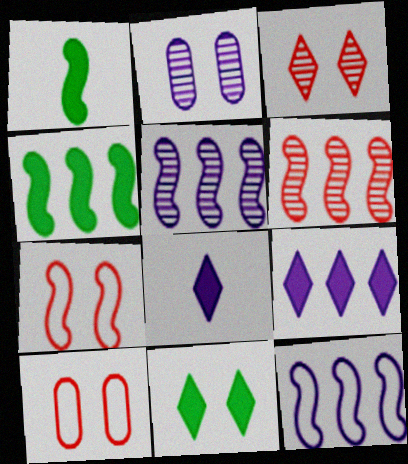[[1, 5, 7], 
[2, 7, 11], 
[2, 8, 12], 
[4, 6, 12]]